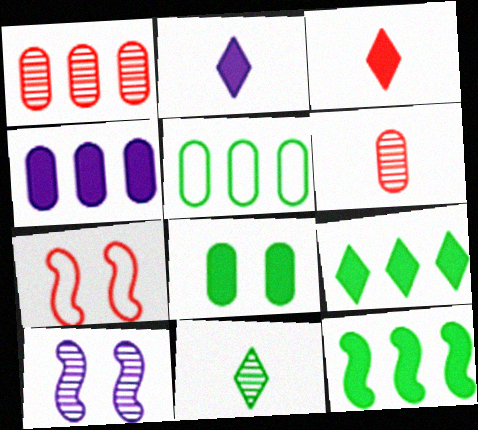[[1, 3, 7], 
[1, 4, 5], 
[1, 10, 11], 
[3, 5, 10], 
[4, 7, 11]]